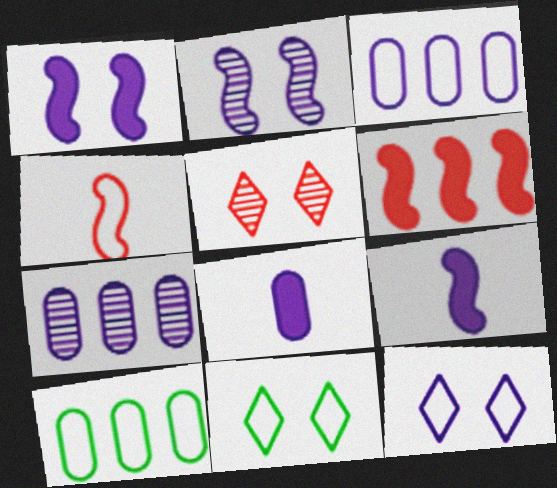[[3, 4, 11], 
[4, 10, 12], 
[5, 9, 10], 
[7, 9, 12]]